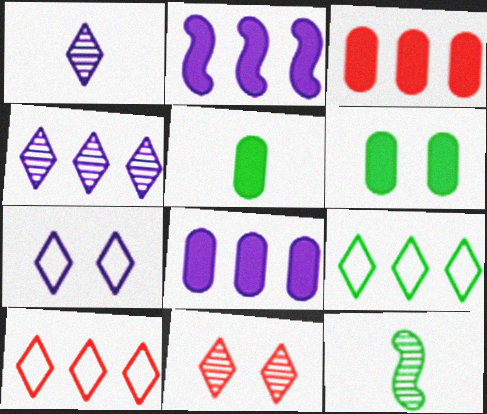[[3, 7, 12], 
[6, 9, 12]]